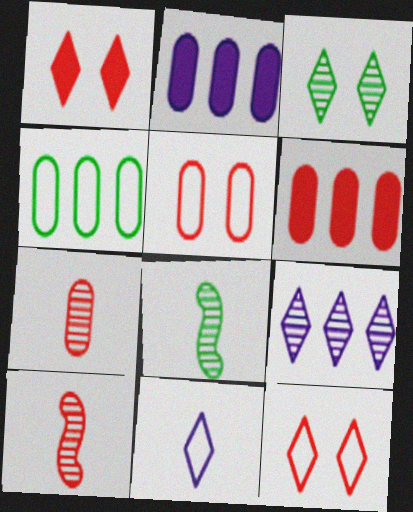[[2, 8, 12], 
[5, 6, 7], 
[6, 10, 12]]